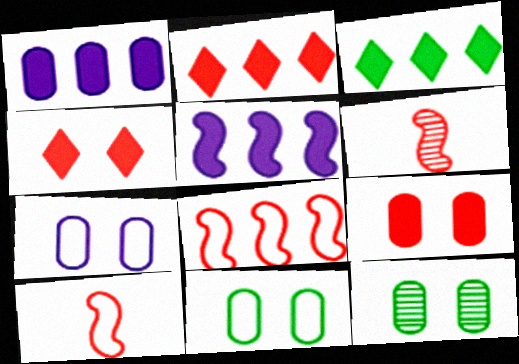[[3, 6, 7], 
[7, 9, 12]]